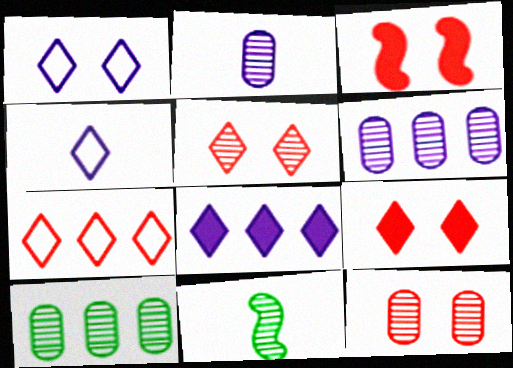[[2, 10, 12], 
[3, 4, 10], 
[5, 6, 11]]